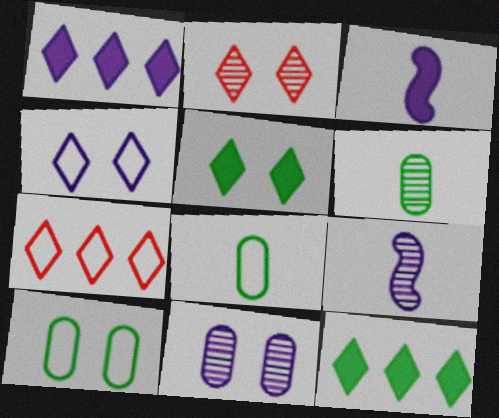[[2, 4, 5]]